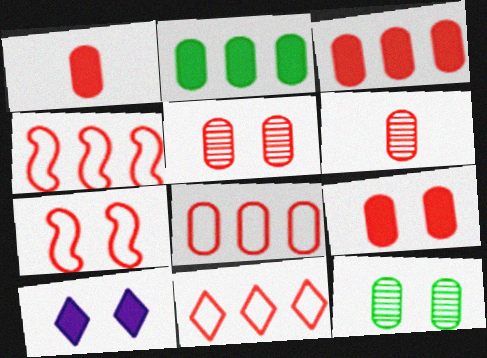[[1, 3, 9], 
[1, 5, 8], 
[4, 8, 11], 
[6, 8, 9], 
[7, 10, 12]]